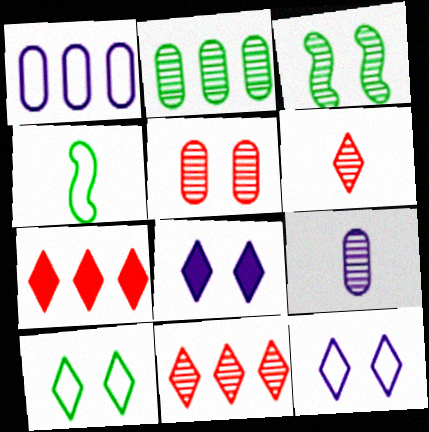[[2, 5, 9], 
[3, 9, 11]]